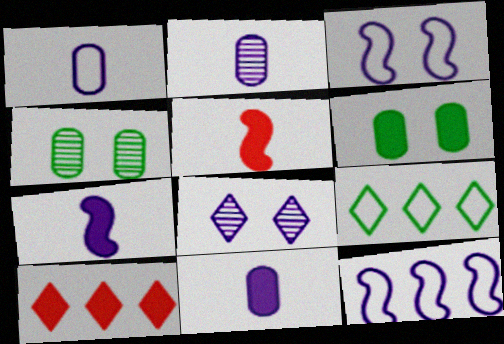[[1, 2, 11], 
[6, 7, 10], 
[8, 11, 12]]